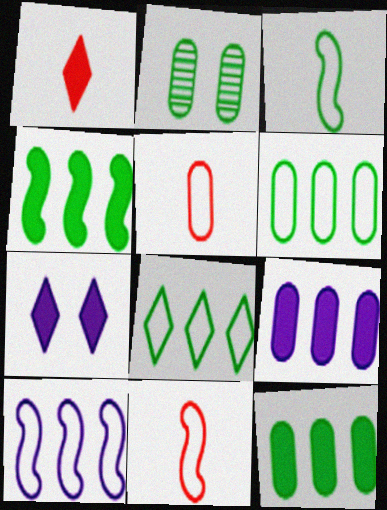[[1, 2, 10], 
[2, 5, 9]]